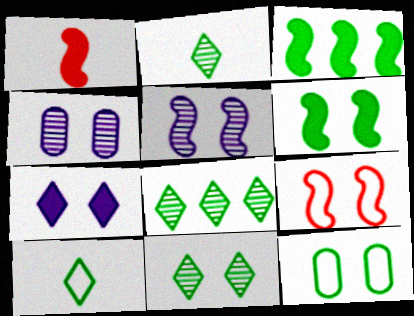[[2, 3, 12], 
[2, 8, 11], 
[5, 6, 9], 
[6, 11, 12]]